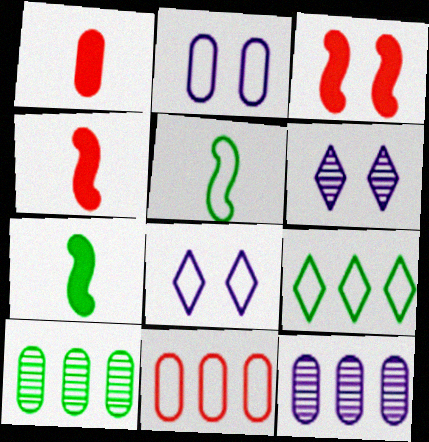[[1, 2, 10], 
[4, 8, 10], 
[5, 8, 11], 
[6, 7, 11]]